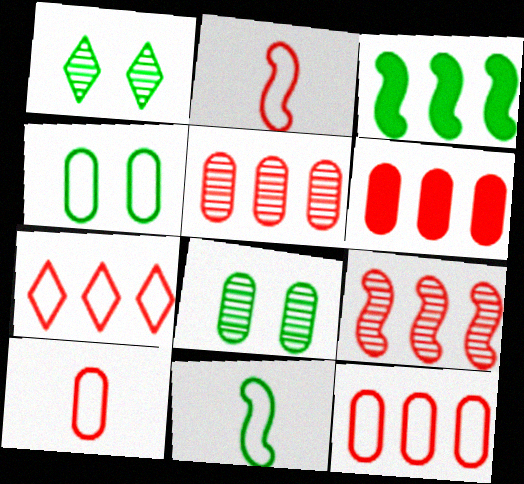[[5, 6, 12], 
[6, 7, 9]]